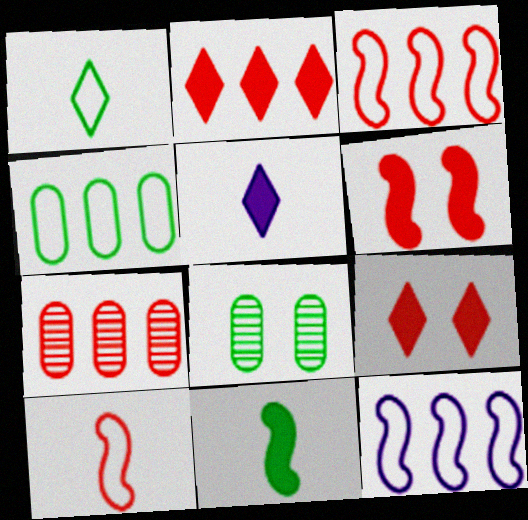[[2, 3, 7], 
[3, 5, 8], 
[7, 9, 10]]